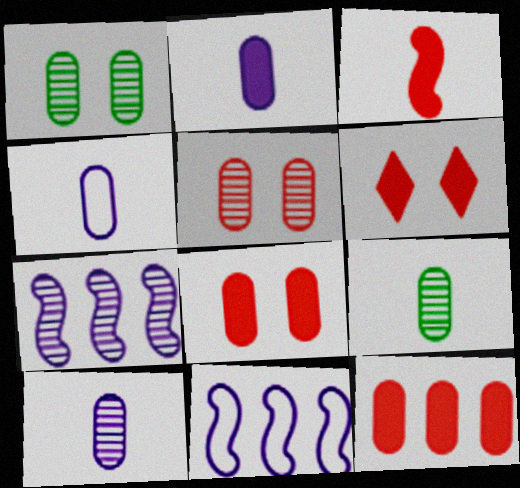[[1, 4, 12], 
[2, 4, 10], 
[3, 6, 12], 
[6, 9, 11]]